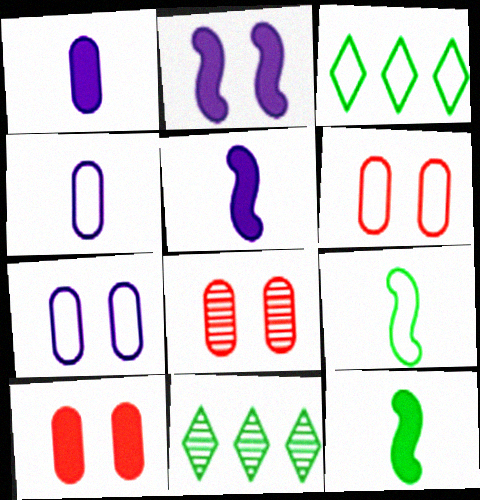[[3, 5, 8], 
[5, 6, 11], 
[6, 8, 10]]